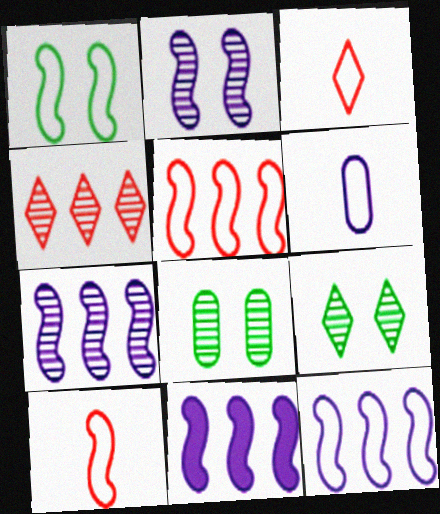[[1, 10, 12], 
[3, 8, 11], 
[7, 11, 12]]